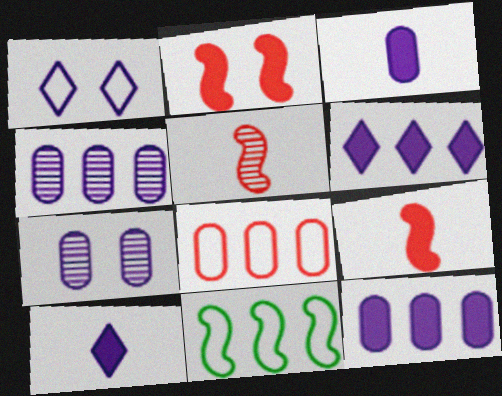[]